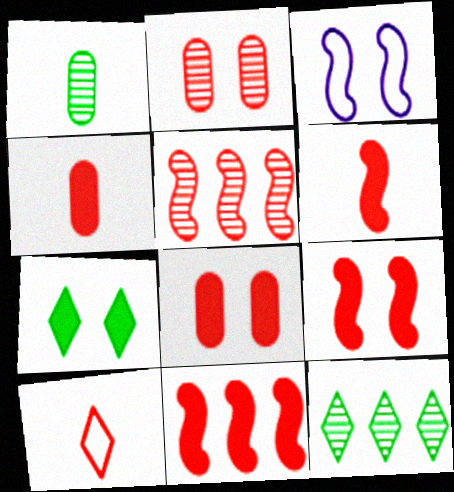[[2, 3, 7], 
[2, 10, 11], 
[3, 4, 12], 
[5, 8, 10], 
[6, 9, 11]]